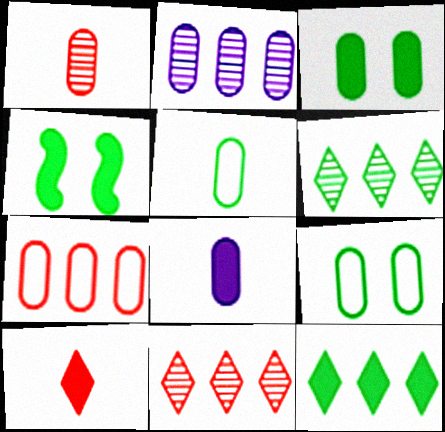[[1, 5, 8], 
[4, 5, 6]]